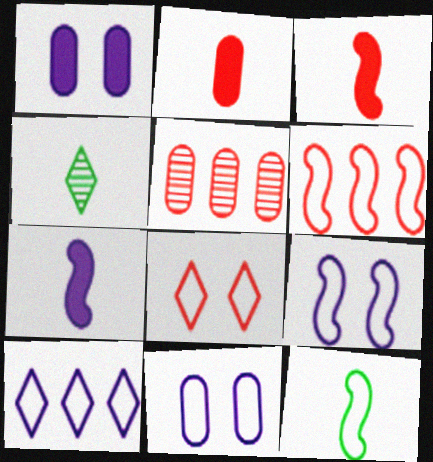[[1, 4, 6], 
[3, 5, 8], 
[6, 9, 12]]